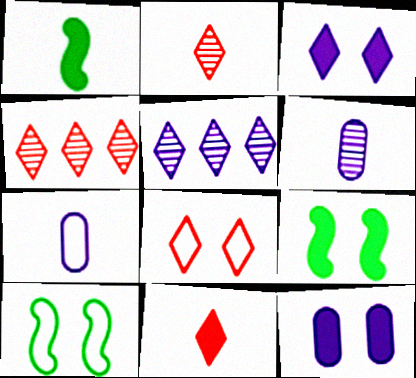[[1, 2, 7], 
[4, 7, 9], 
[4, 8, 11]]